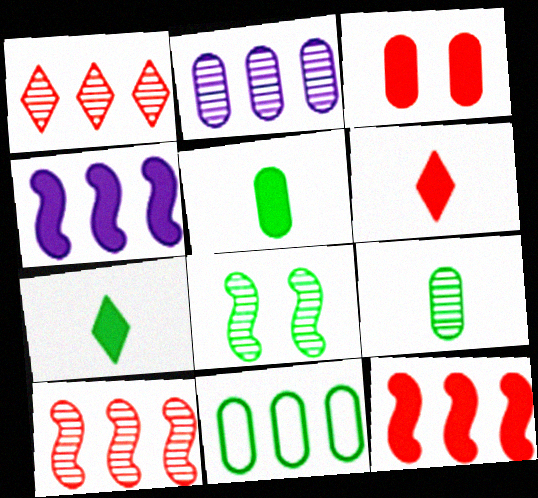[[1, 4, 11], 
[3, 4, 7], 
[3, 6, 12], 
[7, 8, 11]]